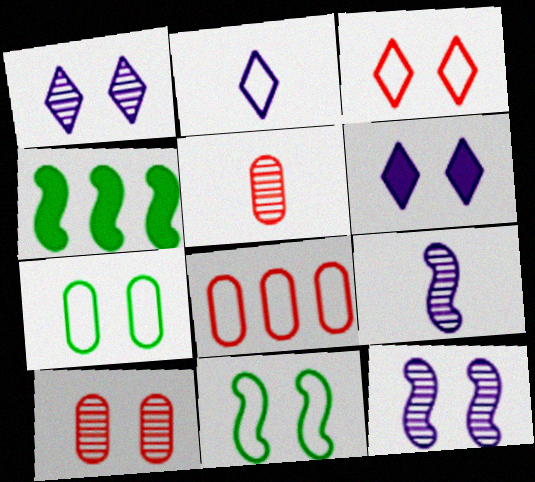[[2, 4, 10], 
[2, 8, 11], 
[6, 10, 11]]